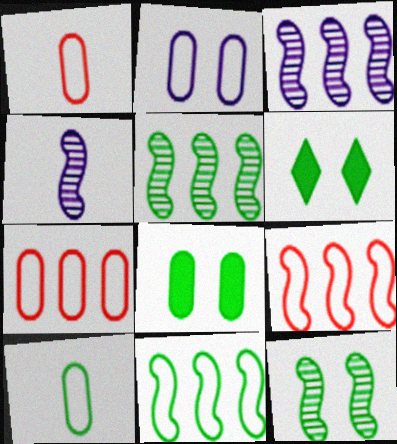[[1, 3, 6], 
[2, 7, 10], 
[4, 6, 7], 
[5, 6, 10]]